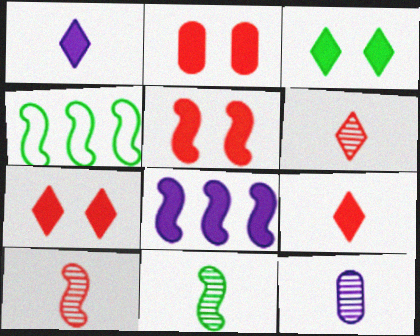[[2, 5, 7], 
[4, 7, 12], 
[6, 11, 12]]